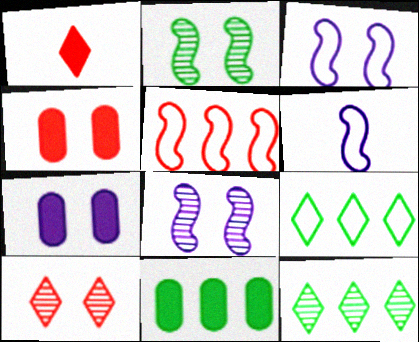[[4, 6, 12], 
[6, 10, 11]]